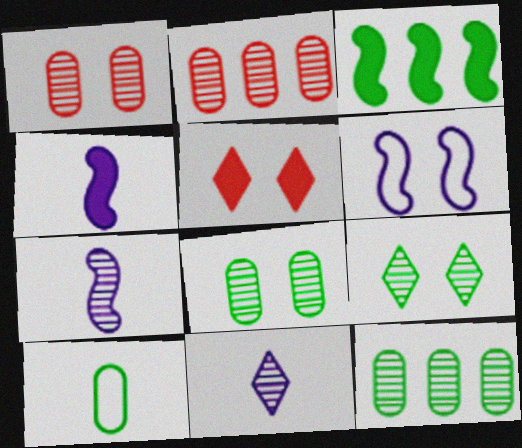[[2, 7, 9], 
[3, 9, 10], 
[5, 6, 8]]